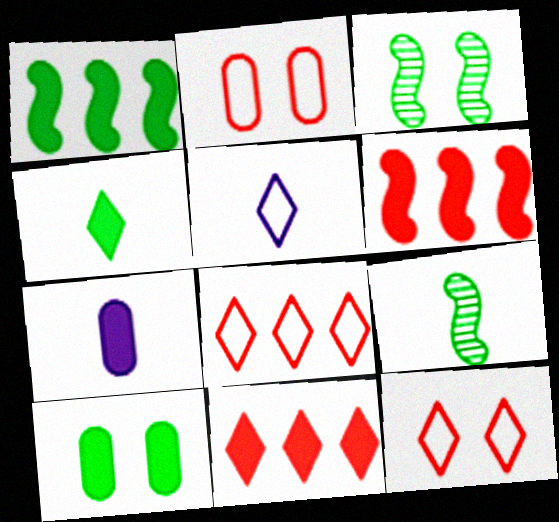[[1, 4, 10], 
[3, 7, 8]]